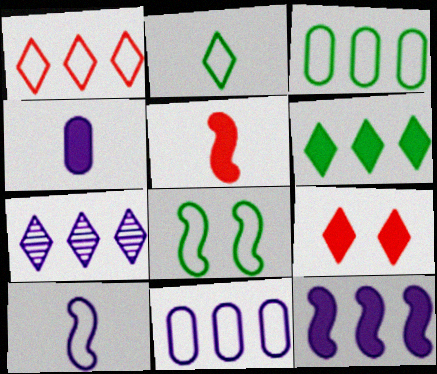[[1, 6, 7], 
[2, 3, 8], 
[2, 7, 9], 
[7, 11, 12]]